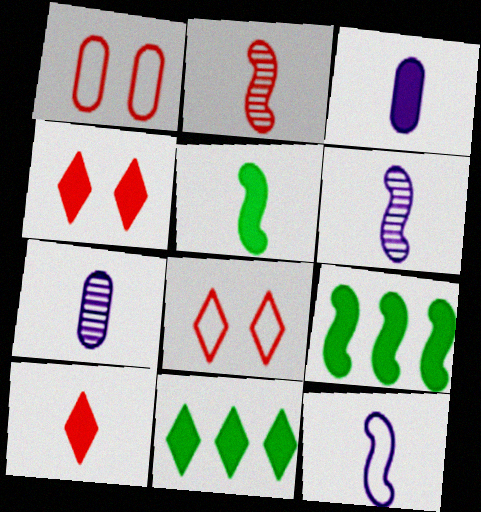[[1, 6, 11], 
[2, 5, 12], 
[3, 4, 9], 
[3, 5, 10], 
[7, 8, 9]]